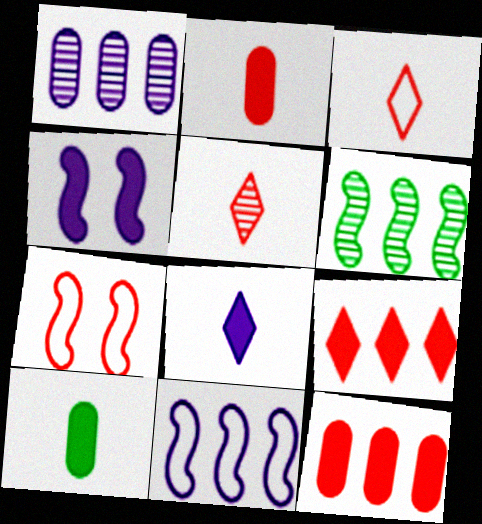[[4, 9, 10], 
[5, 7, 12]]